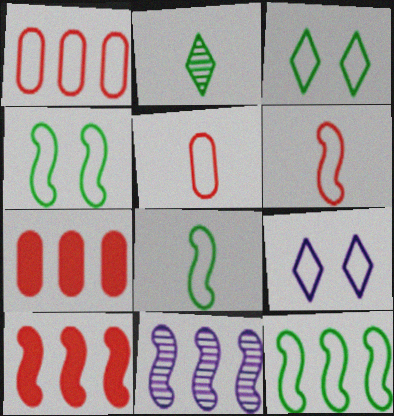[[1, 8, 9], 
[4, 8, 12], 
[5, 9, 12], 
[10, 11, 12]]